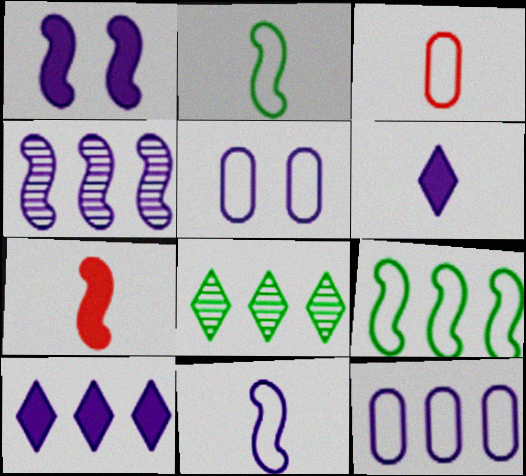[[1, 3, 8], 
[1, 4, 11], 
[4, 5, 6], 
[4, 10, 12], 
[5, 7, 8]]